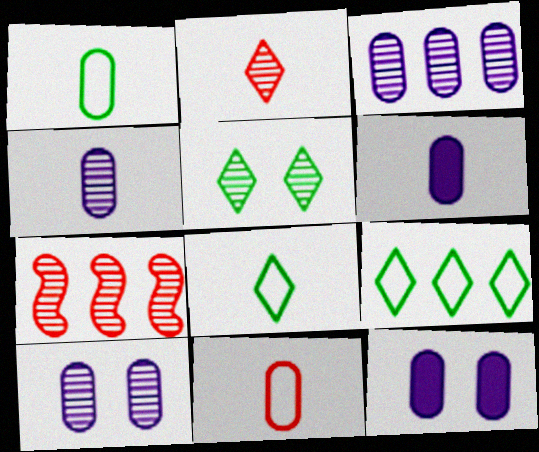[[3, 4, 10], 
[4, 5, 7], 
[7, 8, 12]]